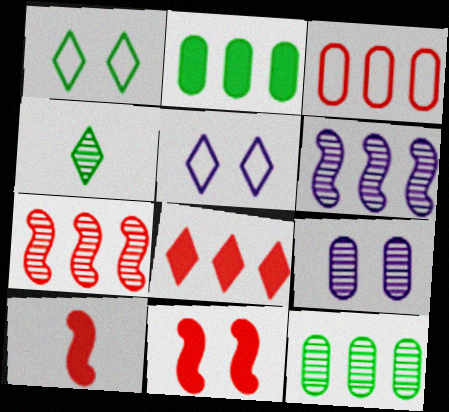[[1, 9, 11], 
[3, 7, 8], 
[4, 5, 8], 
[4, 7, 9], 
[5, 10, 12]]